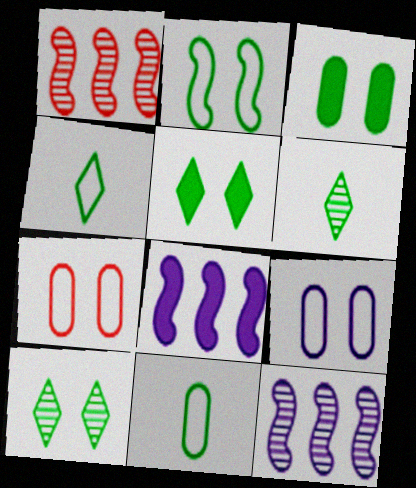[[2, 3, 10], 
[6, 7, 8]]